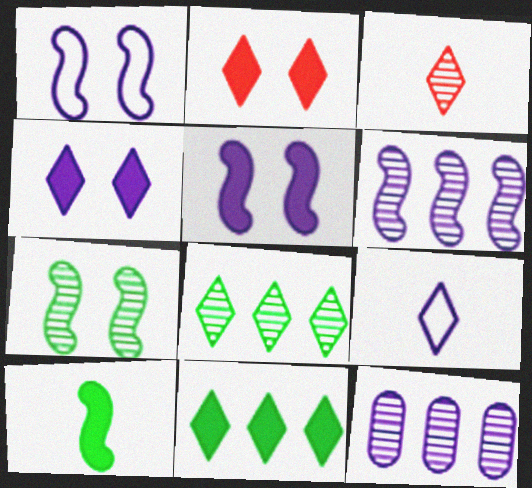[[2, 8, 9], 
[3, 7, 12], 
[5, 9, 12]]